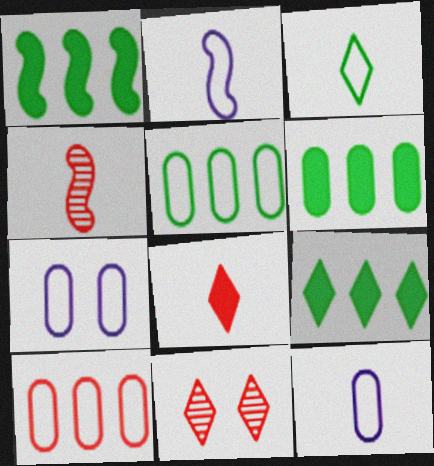[[1, 6, 9], 
[1, 11, 12], 
[2, 6, 11], 
[4, 7, 9]]